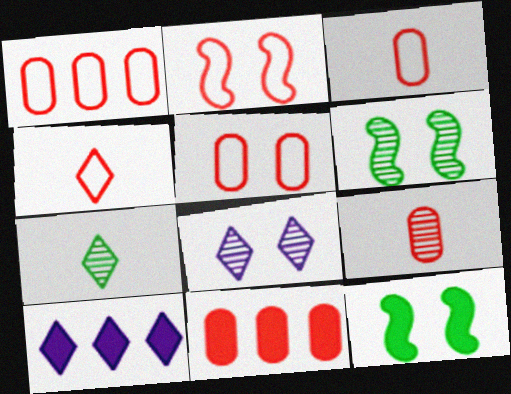[[1, 2, 4], 
[1, 3, 5], 
[3, 6, 10], 
[5, 8, 12], 
[5, 9, 11]]